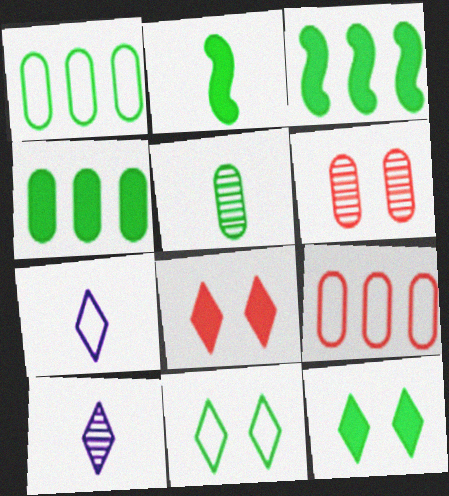[[2, 4, 12], 
[3, 5, 11], 
[3, 6, 7]]